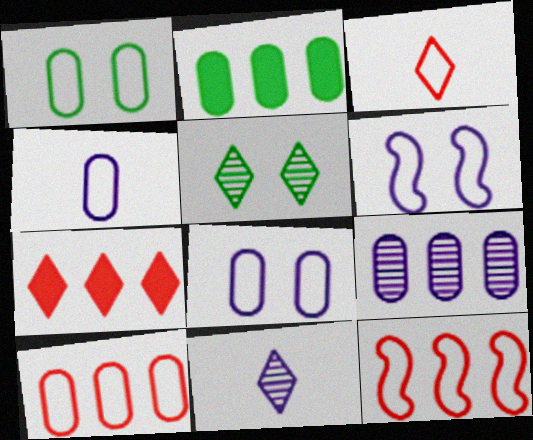[[1, 4, 10], 
[2, 9, 10]]